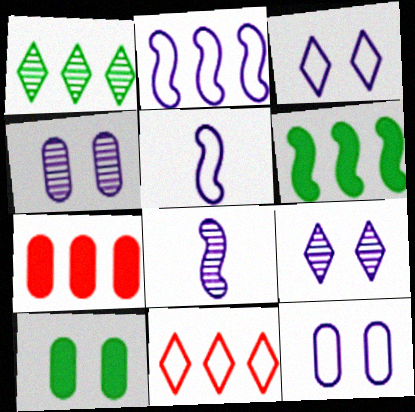[[1, 2, 7], 
[8, 10, 11]]